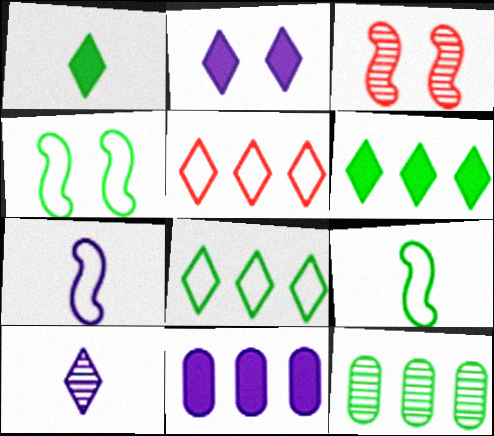[[1, 4, 12], 
[3, 10, 12]]